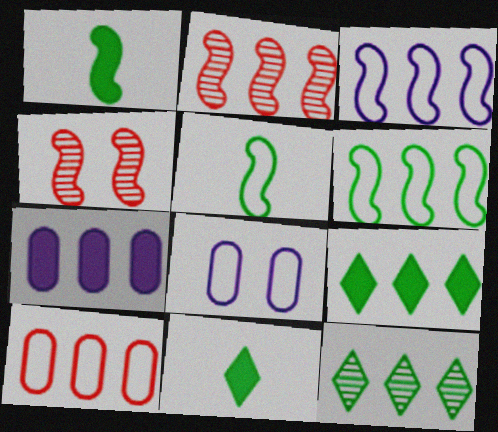[[1, 3, 4], 
[2, 8, 11]]